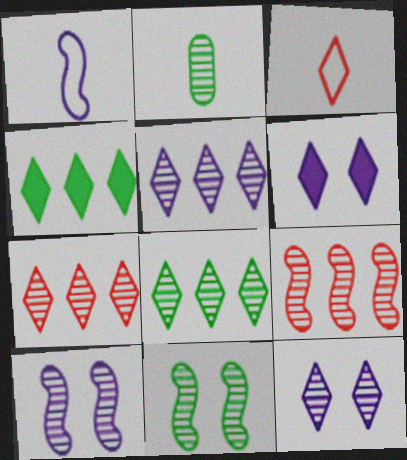[[2, 7, 10], 
[2, 8, 11], 
[2, 9, 12], 
[3, 4, 12], 
[3, 6, 8], 
[5, 7, 8]]